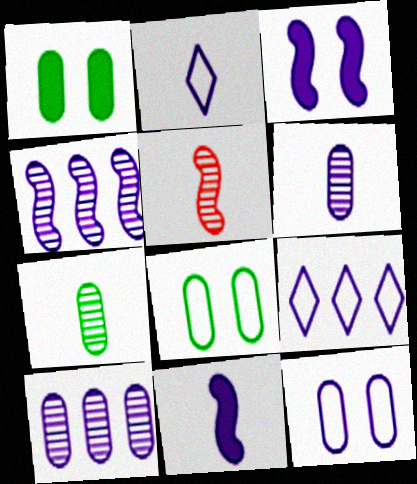[[1, 5, 9], 
[2, 3, 10], 
[2, 6, 11], 
[3, 6, 9]]